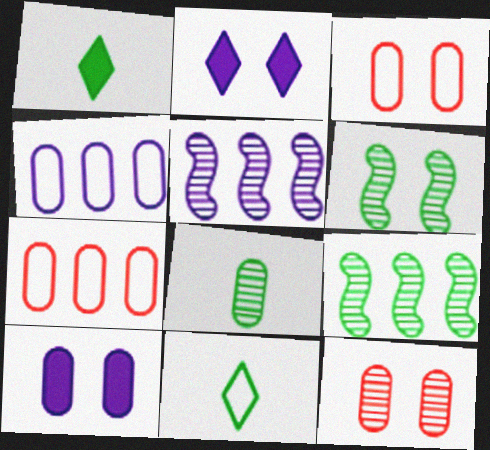[[1, 3, 5], 
[2, 3, 6], 
[7, 8, 10]]